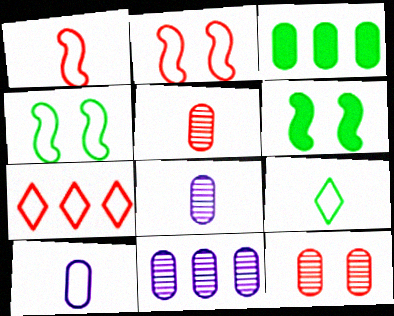[[1, 9, 10], 
[3, 10, 12], 
[4, 7, 10], 
[6, 7, 8]]